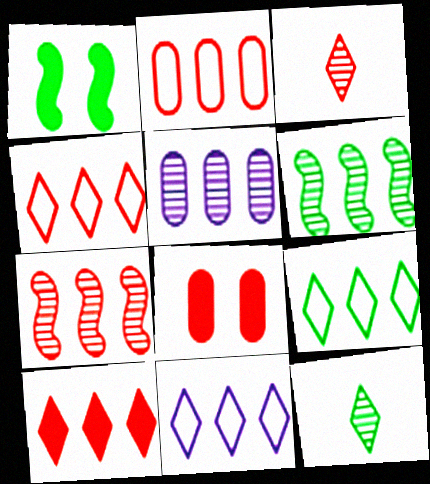[[2, 7, 10], 
[4, 9, 11]]